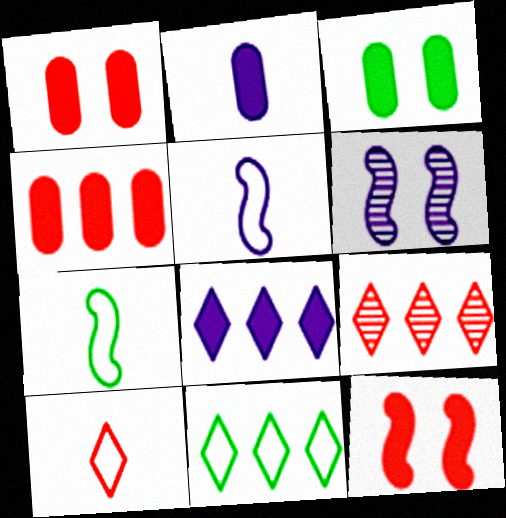[[2, 3, 4], 
[3, 5, 9], 
[8, 9, 11]]